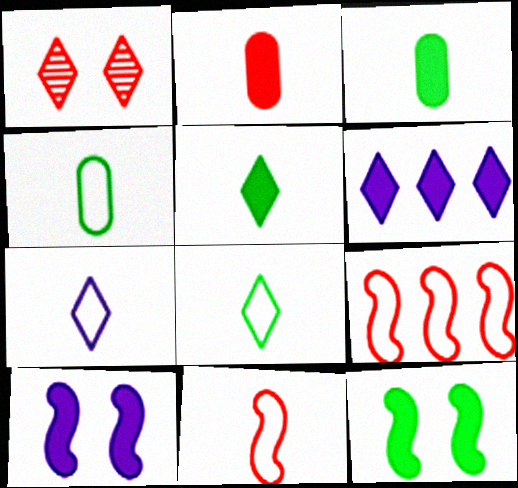[[1, 2, 9], 
[1, 6, 8], 
[2, 6, 12], 
[4, 7, 11]]